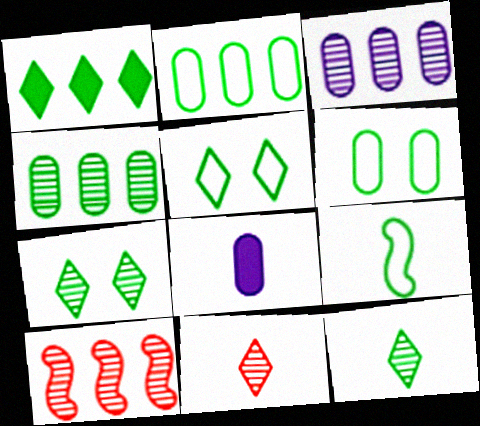[[1, 5, 12], 
[2, 5, 9], 
[5, 8, 10], 
[8, 9, 11]]